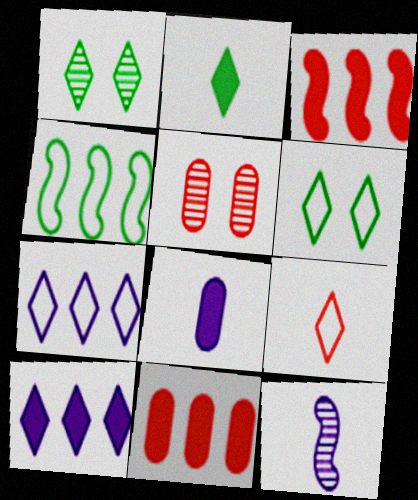[[1, 9, 10], 
[3, 5, 9], 
[6, 7, 9], 
[6, 11, 12]]